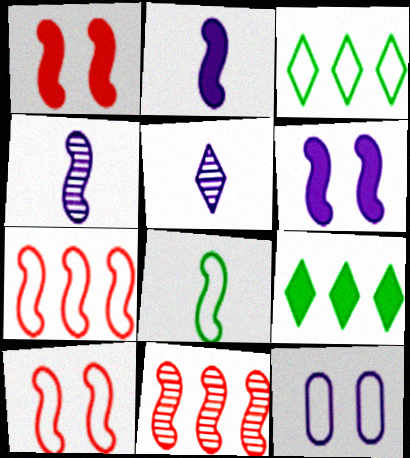[[6, 8, 11]]